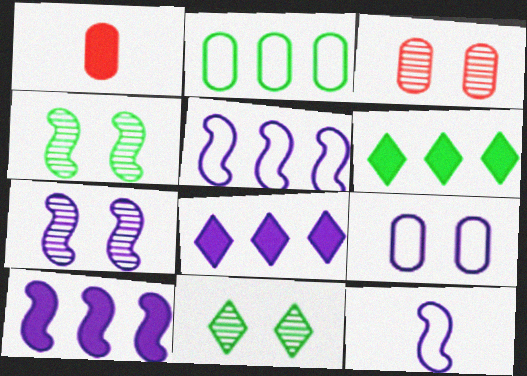[[1, 5, 11], 
[3, 6, 12], 
[3, 7, 11], 
[7, 10, 12]]